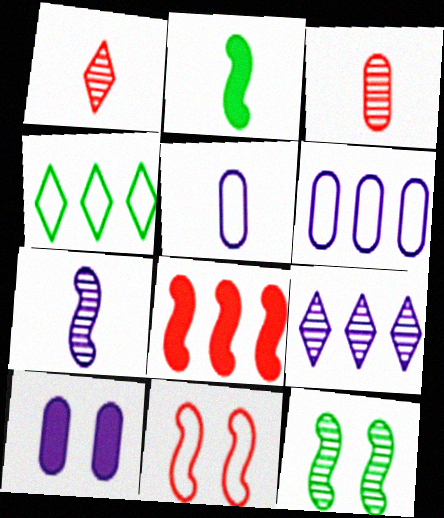[[1, 2, 5], 
[3, 9, 12], 
[4, 5, 11]]